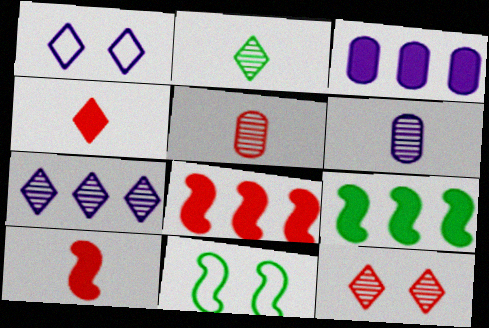[[1, 5, 9], 
[2, 7, 12]]